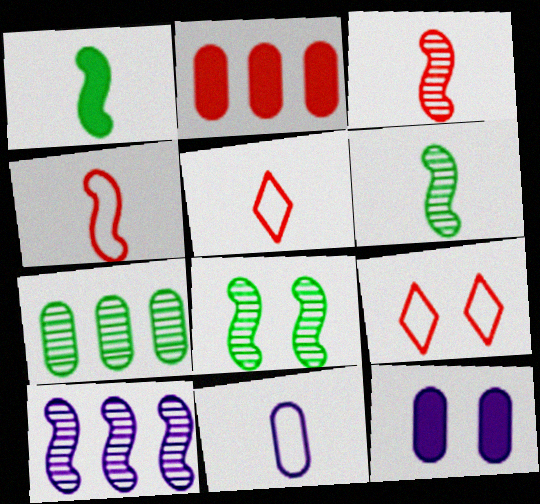[[2, 3, 9], 
[3, 8, 10], 
[8, 9, 12]]